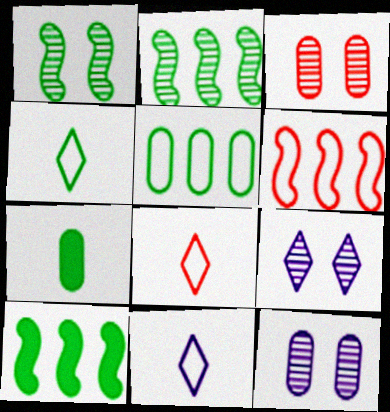[[1, 3, 9], 
[3, 10, 11], 
[4, 8, 11], 
[6, 7, 9], 
[8, 10, 12]]